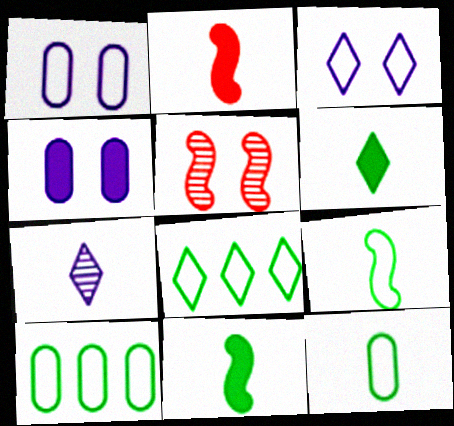[[2, 7, 12]]